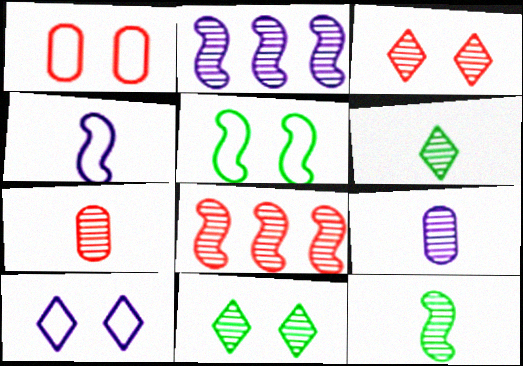[[1, 5, 10], 
[2, 7, 11], 
[3, 7, 8], 
[8, 9, 11]]